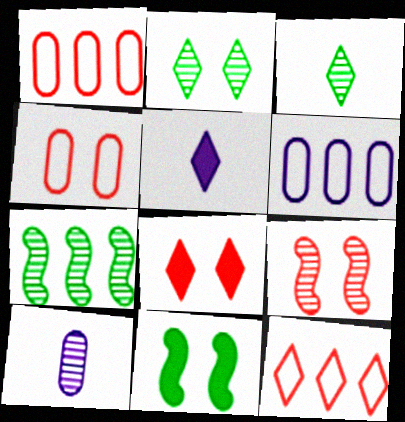[[2, 5, 12], 
[4, 5, 7], 
[4, 8, 9], 
[10, 11, 12]]